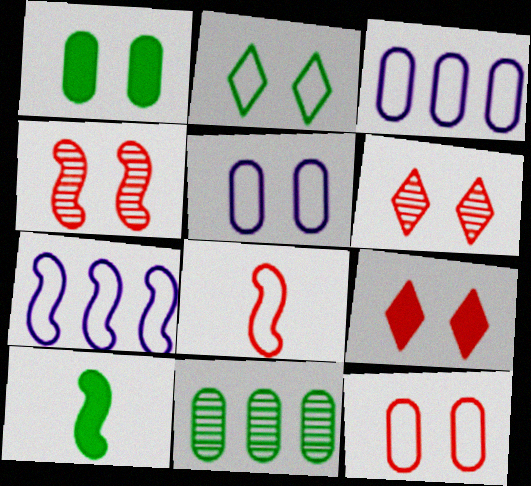[[2, 3, 8], 
[2, 10, 11], 
[3, 6, 10], 
[4, 7, 10], 
[4, 9, 12]]